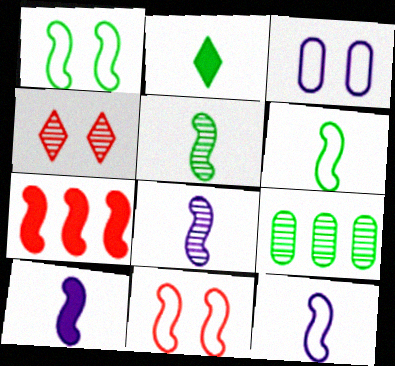[[1, 2, 9], 
[1, 7, 8], 
[4, 8, 9], 
[8, 10, 12]]